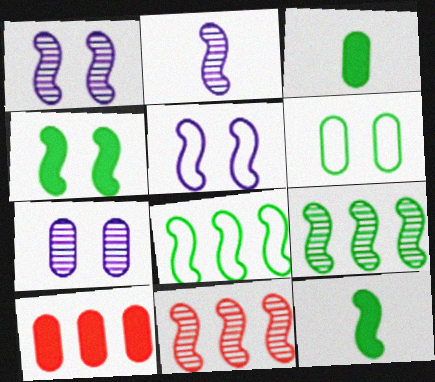[[5, 11, 12]]